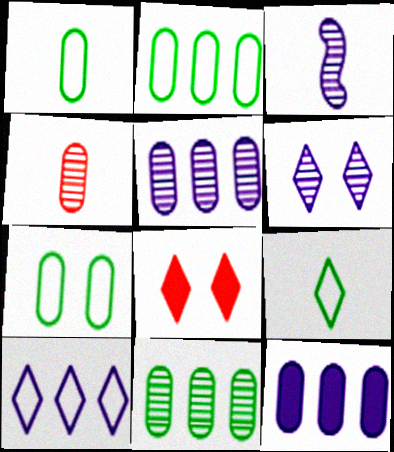[[1, 2, 7], 
[2, 3, 8], 
[3, 5, 6], 
[4, 7, 12]]